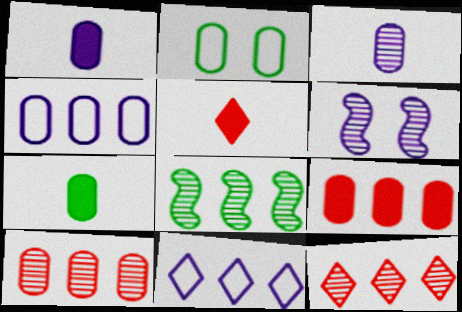[[1, 2, 10], 
[1, 6, 11], 
[2, 3, 9], 
[8, 9, 11]]